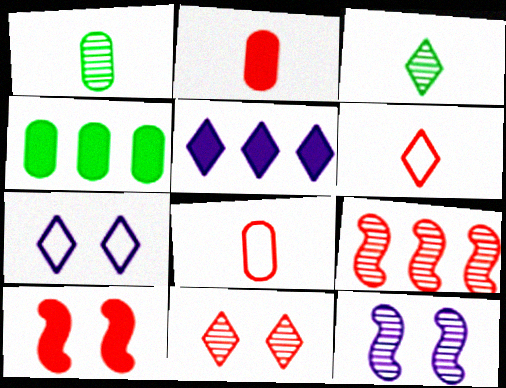[[4, 6, 12]]